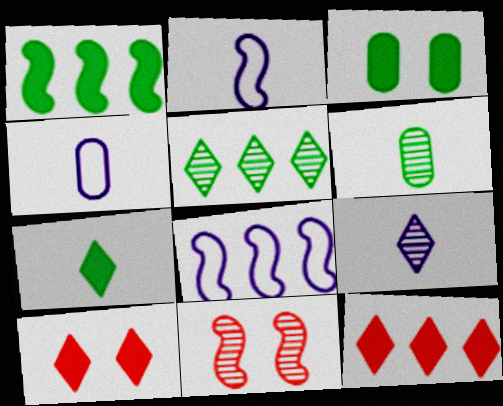[[1, 2, 11], 
[1, 3, 7], 
[6, 8, 10]]